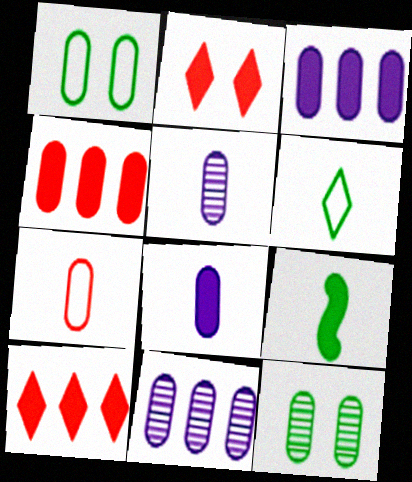[[1, 4, 5], 
[2, 3, 9], 
[3, 7, 12]]